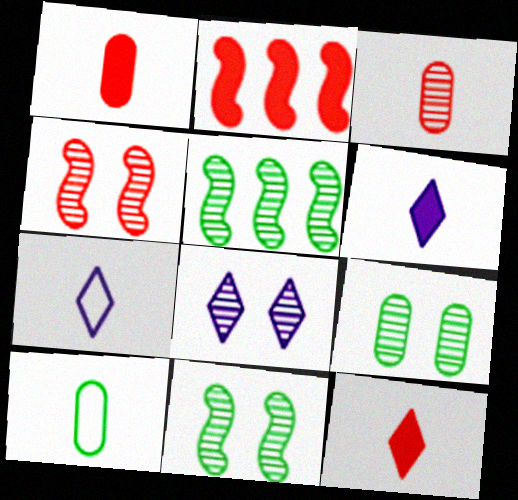[[2, 7, 9], 
[2, 8, 10], 
[3, 5, 8], 
[4, 8, 9]]